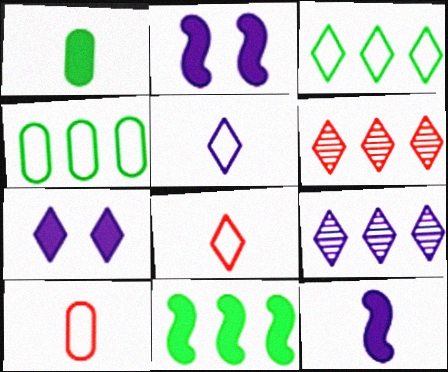[[5, 7, 9]]